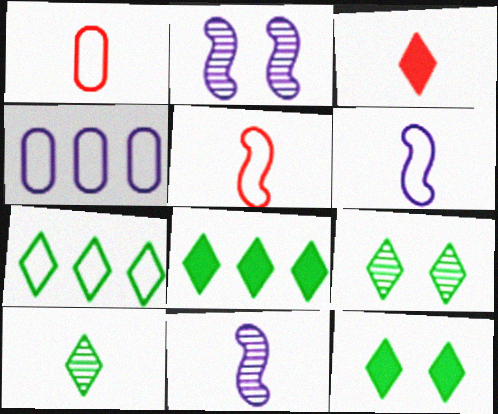[[1, 2, 8], 
[7, 10, 12]]